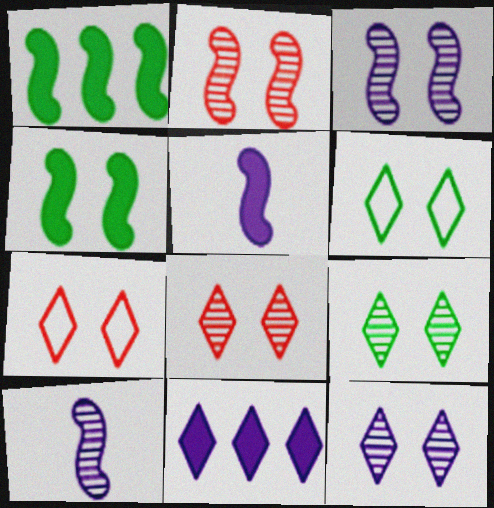[[8, 9, 12]]